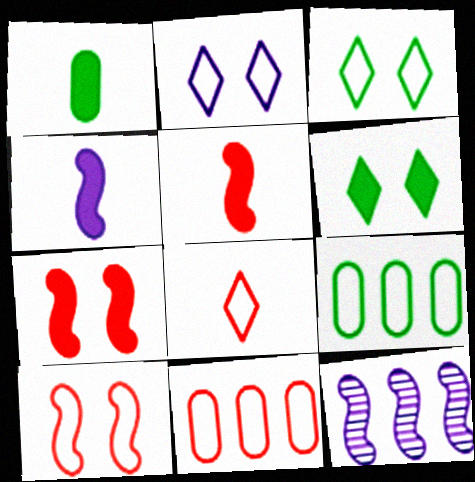[[8, 10, 11]]